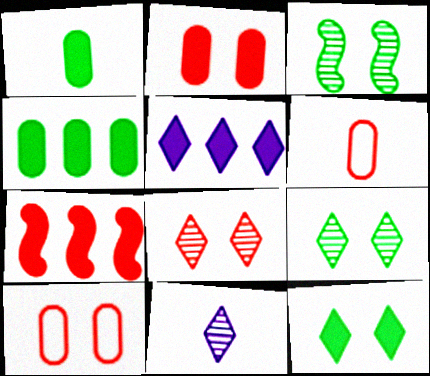[[3, 5, 6], 
[4, 5, 7], 
[6, 7, 8]]